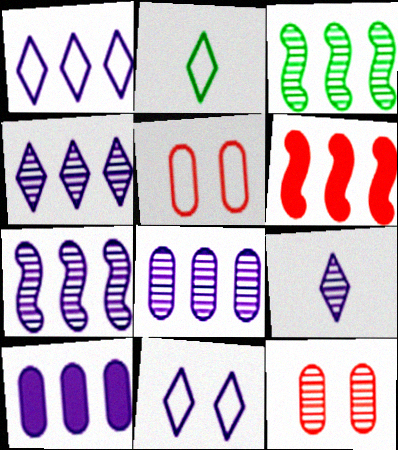[[1, 7, 10], 
[3, 9, 12], 
[4, 7, 8]]